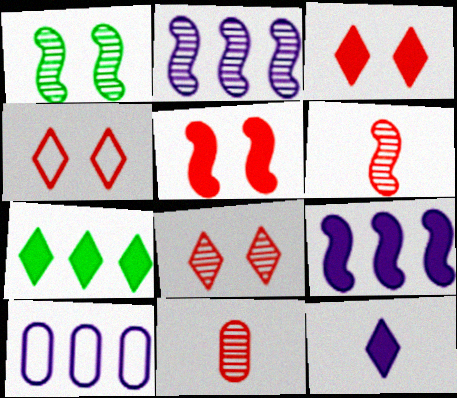[[1, 2, 6], 
[3, 4, 8], 
[3, 7, 12]]